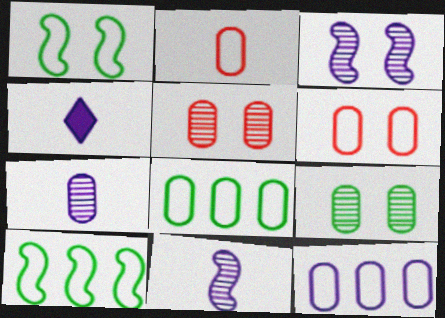[[3, 4, 12], 
[4, 5, 10]]